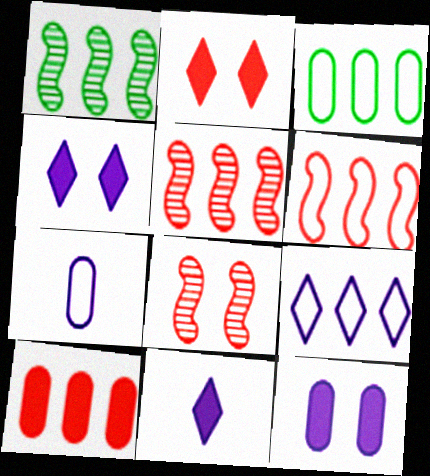[[1, 2, 7], 
[1, 9, 10], 
[3, 6, 9], 
[3, 8, 11]]